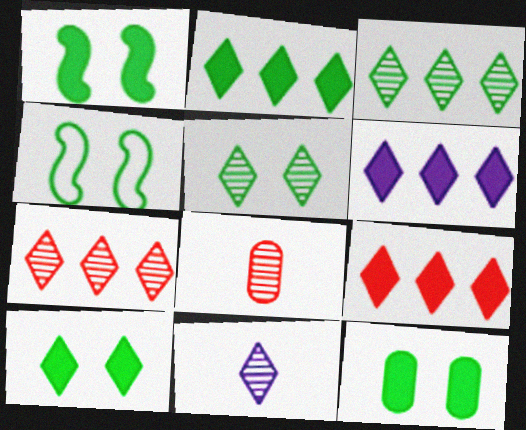[[1, 10, 12], 
[2, 6, 9], 
[4, 5, 12], 
[4, 6, 8], 
[5, 7, 11]]